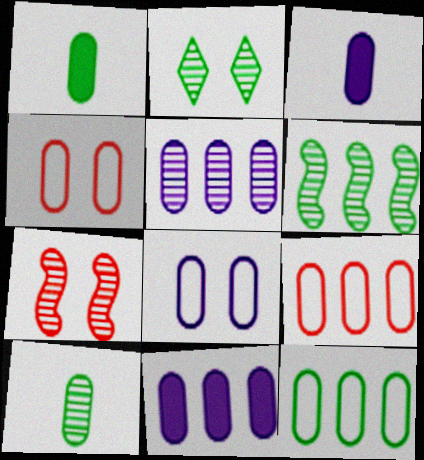[[1, 4, 5], 
[2, 6, 10], 
[3, 5, 8], 
[4, 10, 11]]